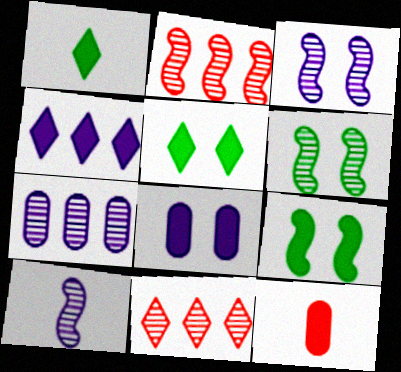[[2, 6, 10], 
[4, 9, 12]]